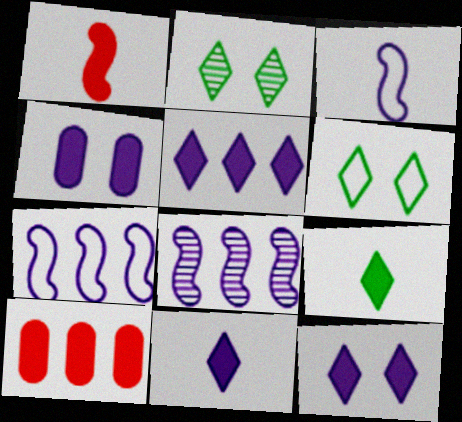[[2, 3, 10], 
[5, 11, 12]]